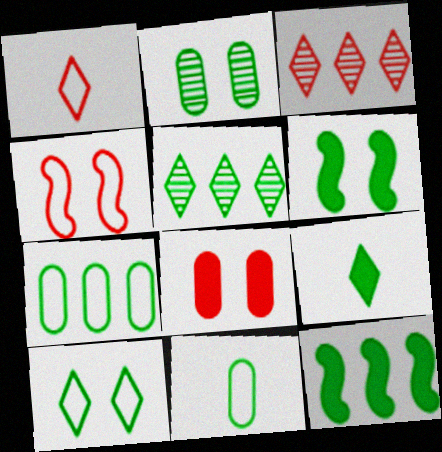[[2, 6, 10], 
[5, 6, 11], 
[5, 7, 12], 
[5, 9, 10]]